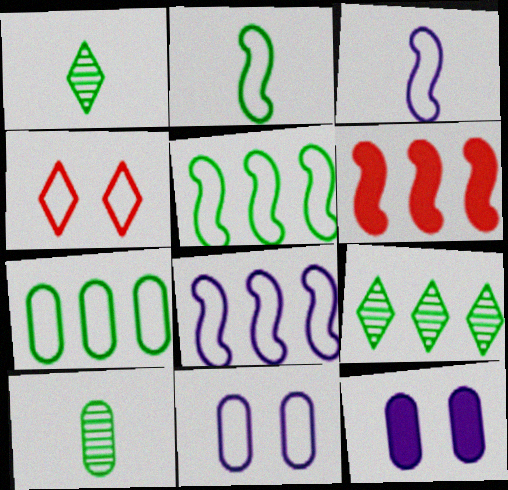[[1, 6, 11], 
[3, 4, 7]]